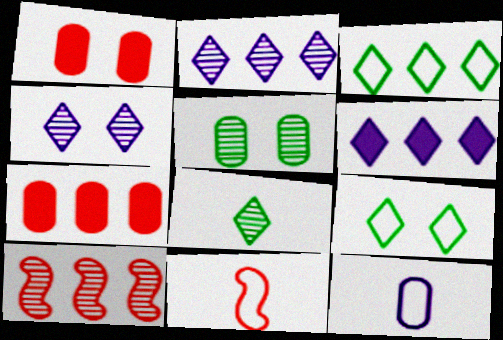[[5, 6, 11], 
[5, 7, 12]]